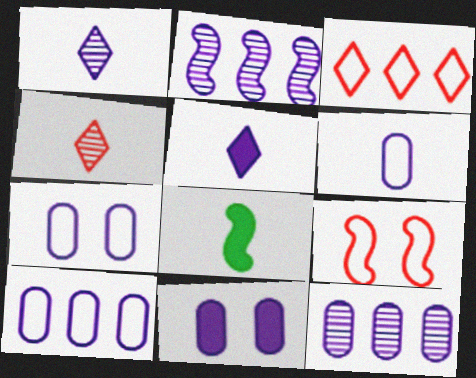[[2, 5, 7], 
[2, 8, 9], 
[4, 6, 8], 
[6, 7, 10], 
[6, 11, 12]]